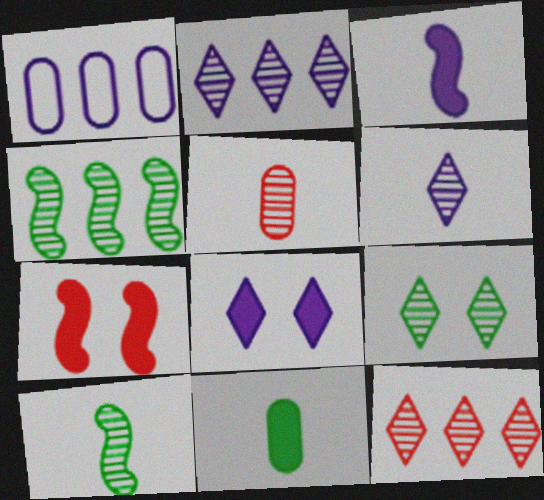[[5, 6, 10], 
[6, 9, 12]]